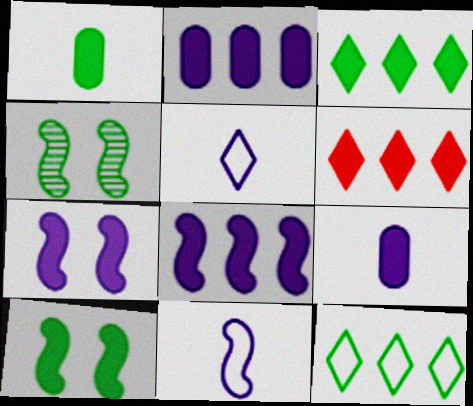[[1, 3, 10], 
[1, 4, 12], 
[1, 6, 7], 
[6, 9, 10]]